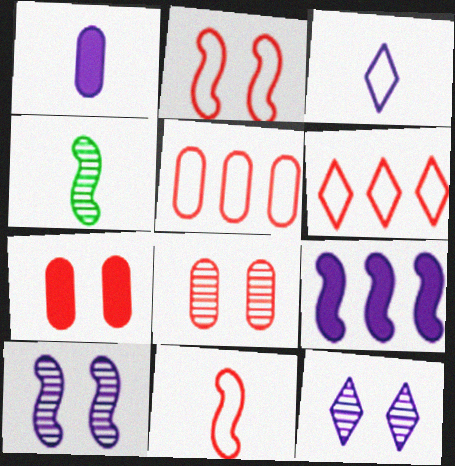[[2, 4, 9]]